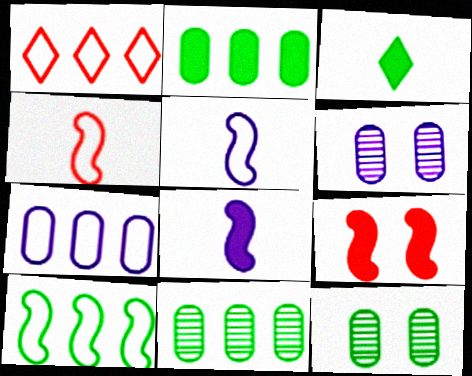[[1, 7, 10], 
[1, 8, 12], 
[3, 10, 12]]